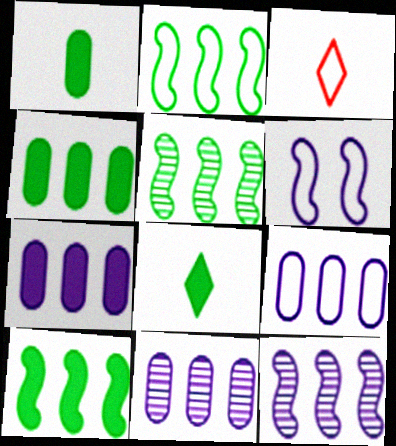[[2, 5, 10], 
[7, 9, 11]]